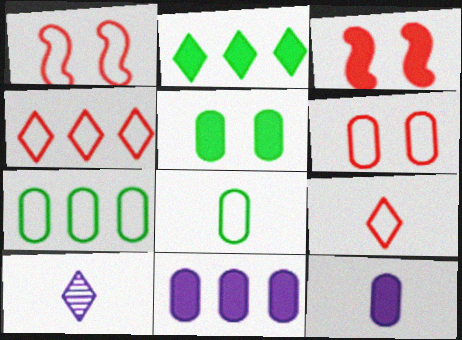[[2, 3, 12], 
[3, 7, 10]]